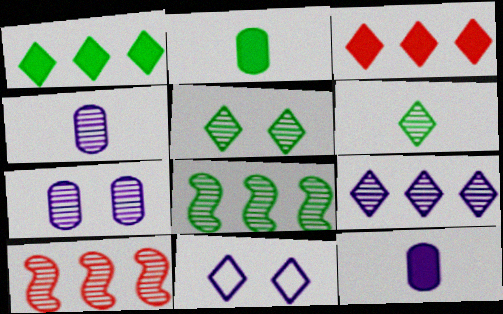[[2, 10, 11], 
[3, 6, 11], 
[4, 5, 10], 
[6, 7, 10]]